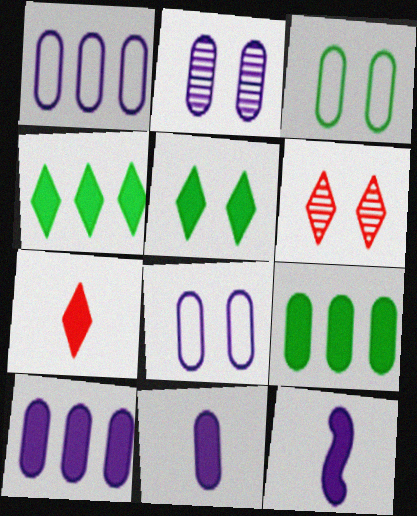[[1, 2, 11]]